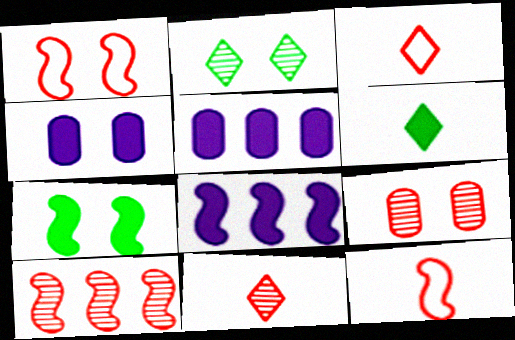[[1, 2, 4], 
[2, 5, 12], 
[9, 10, 11]]